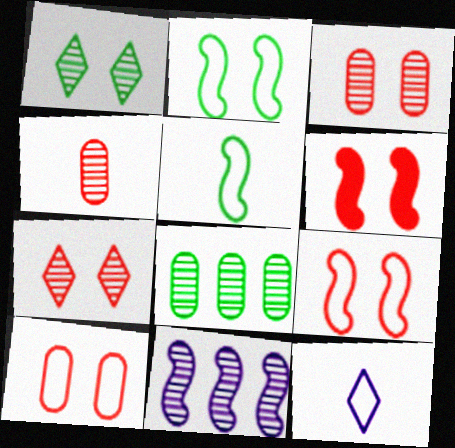[[1, 4, 11], 
[5, 6, 11], 
[6, 7, 10], 
[6, 8, 12]]